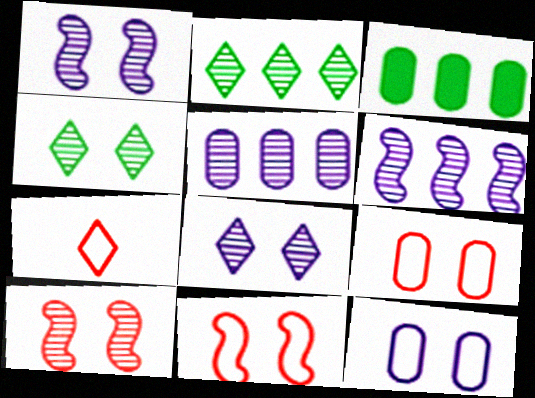[[1, 3, 7]]